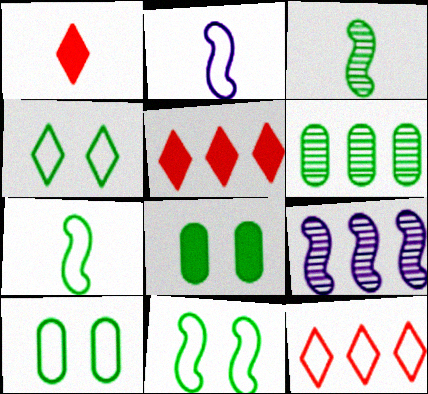[[1, 9, 10], 
[2, 10, 12], 
[4, 10, 11]]